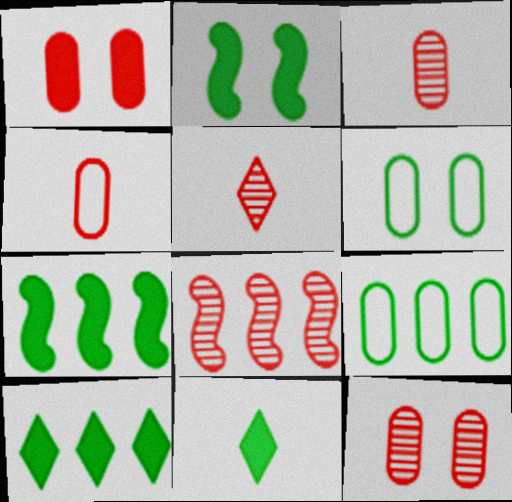[[5, 8, 12]]